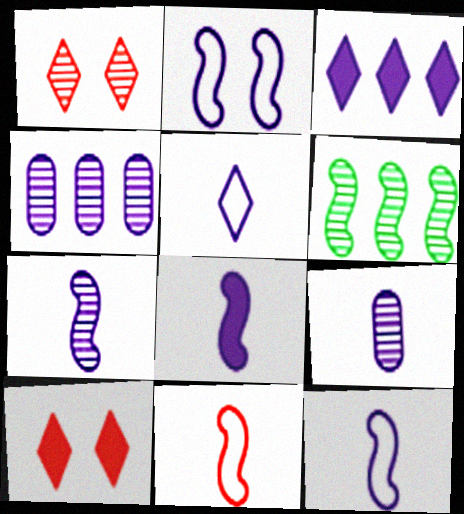[[1, 6, 9], 
[2, 3, 9], 
[5, 8, 9], 
[7, 8, 12]]